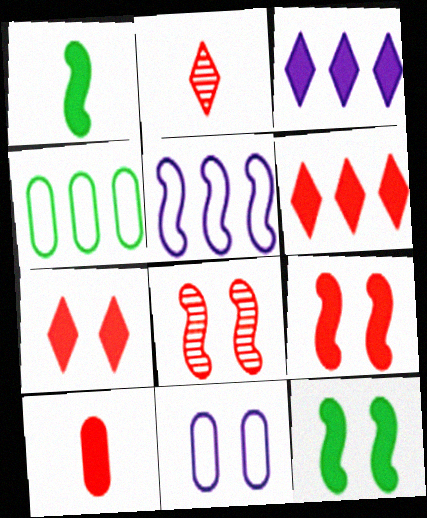[[1, 5, 8], 
[3, 10, 12], 
[6, 9, 10]]